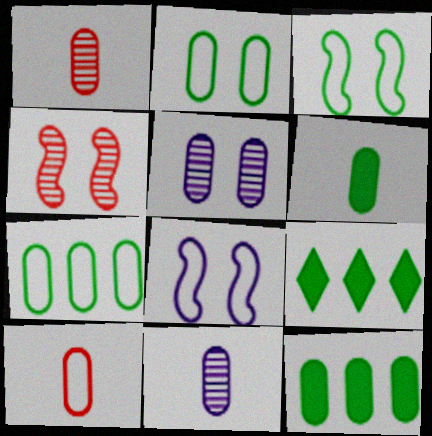[[1, 8, 9], 
[5, 10, 12], 
[6, 10, 11]]